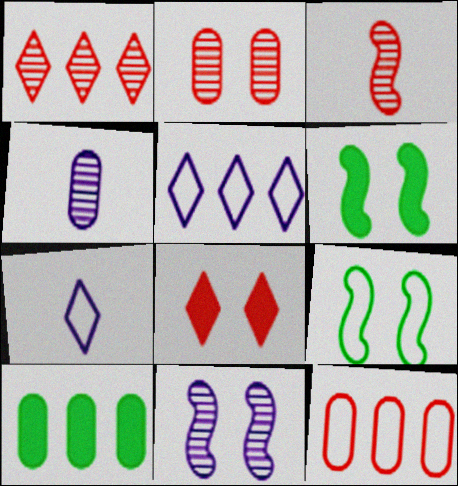[[1, 2, 3], 
[3, 8, 12], 
[7, 9, 12]]